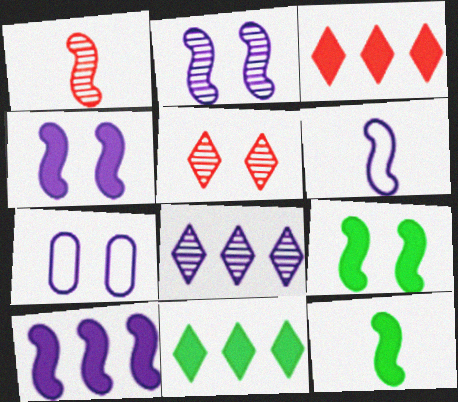[[1, 6, 12], 
[1, 7, 11], 
[2, 6, 10], 
[5, 7, 9]]